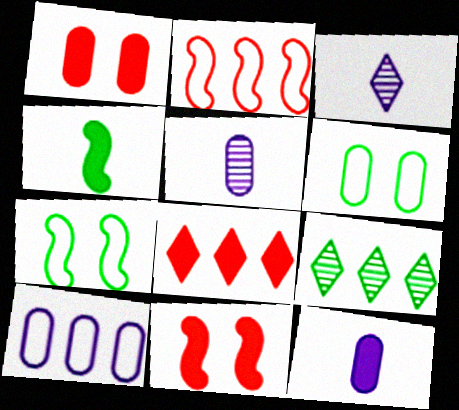[[4, 6, 9], 
[5, 7, 8]]